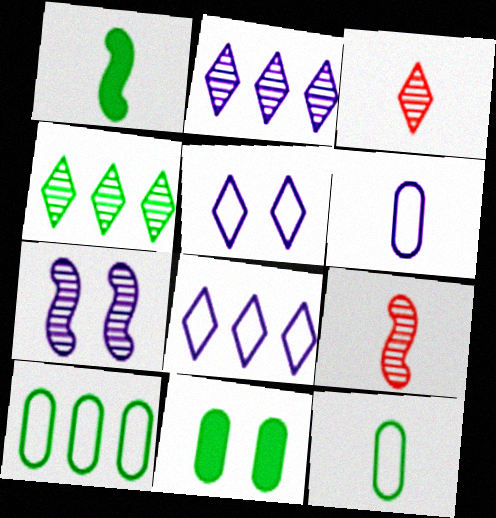[[1, 3, 6], 
[8, 9, 11]]